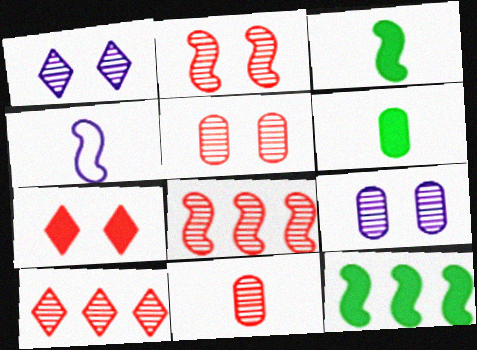[[2, 4, 12], 
[2, 10, 11]]